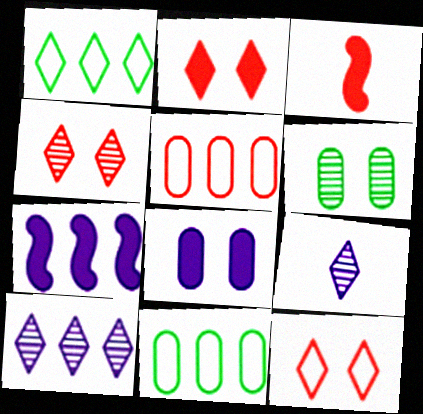[[1, 2, 9], 
[2, 4, 12], 
[3, 4, 5]]